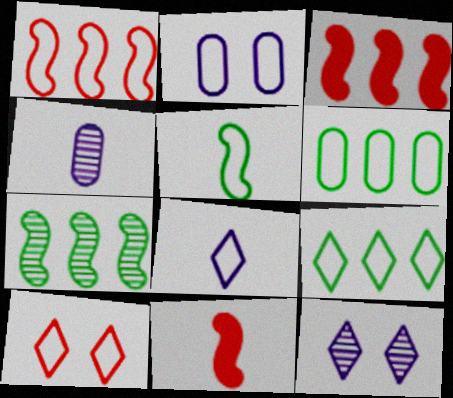[[6, 11, 12], 
[8, 9, 10]]